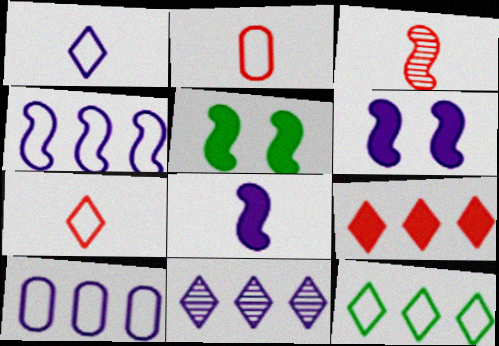[[2, 5, 11], 
[3, 4, 5], 
[9, 11, 12]]